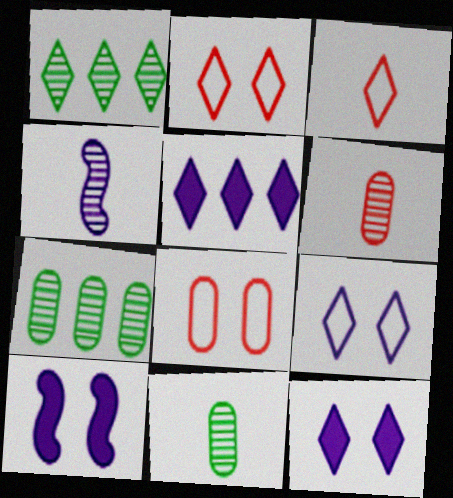[[1, 3, 12], 
[3, 7, 10]]